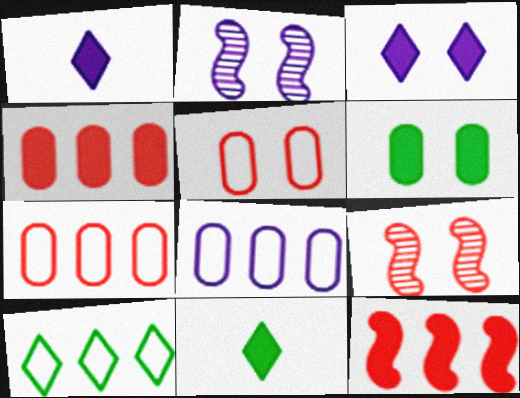[[1, 2, 8], 
[1, 6, 12], 
[2, 7, 11], 
[8, 9, 11]]